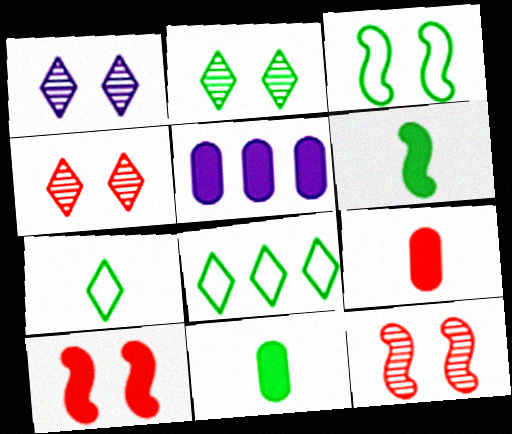[[1, 2, 4], 
[5, 7, 12]]